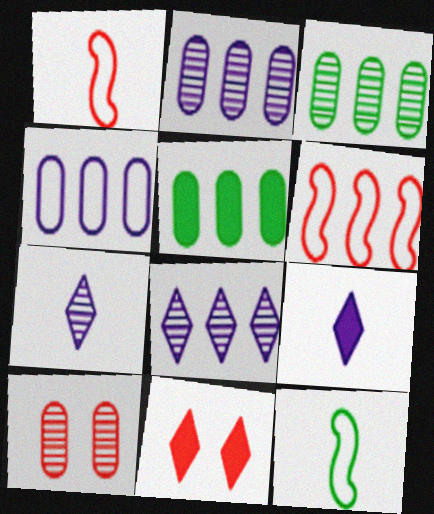[[2, 11, 12], 
[5, 6, 8]]